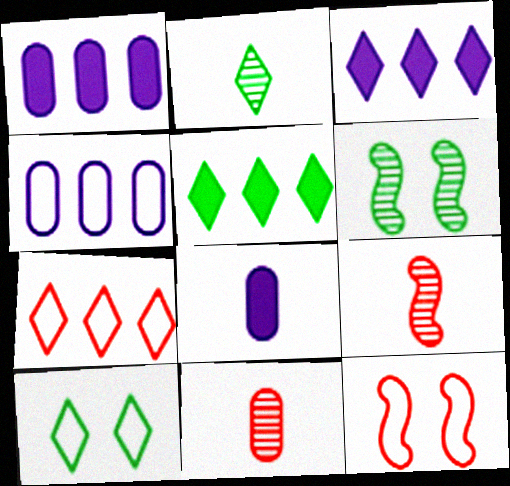[[1, 2, 12], 
[1, 9, 10], 
[2, 5, 10], 
[6, 7, 8]]